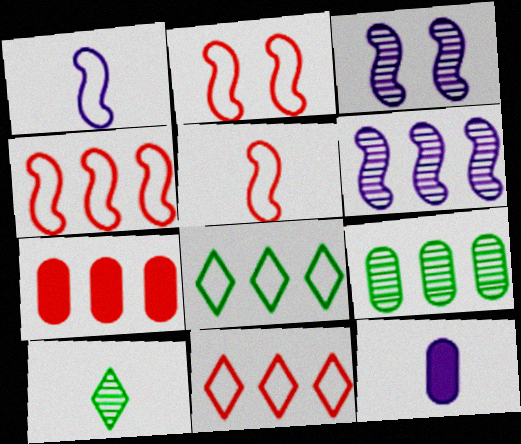[[2, 4, 5], 
[5, 10, 12], 
[6, 7, 8]]